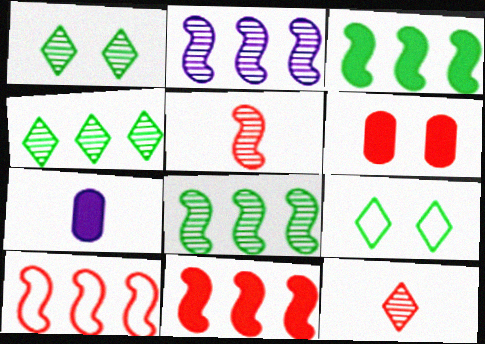[[1, 7, 10], 
[2, 3, 10], 
[6, 10, 12]]